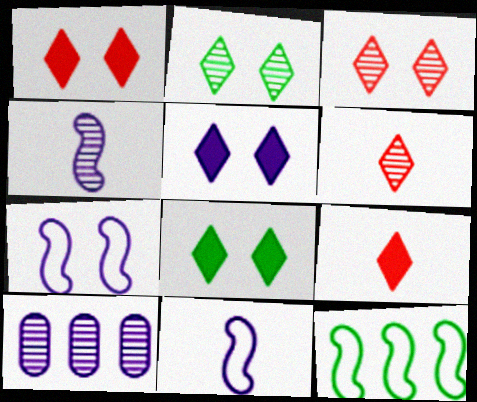[[1, 5, 8], 
[5, 10, 11]]